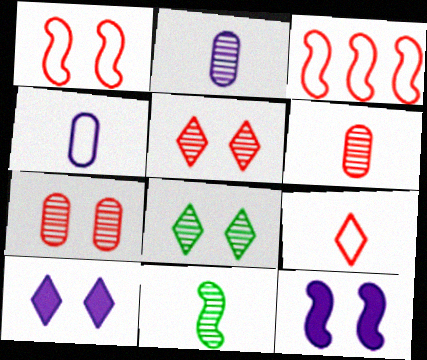[[3, 11, 12]]